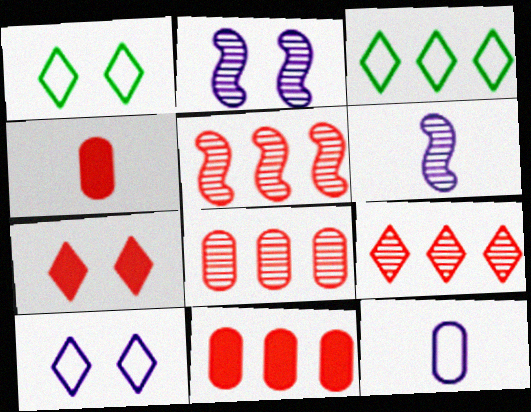[[1, 6, 11], 
[2, 3, 4], 
[5, 8, 9]]